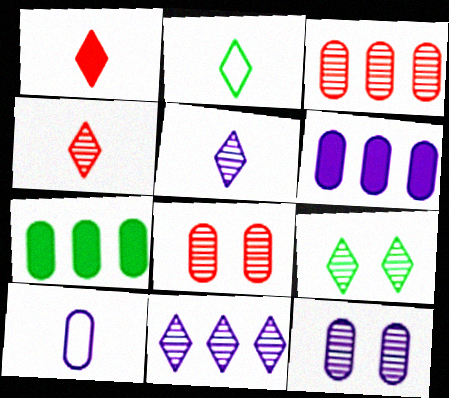[[1, 2, 5], 
[4, 9, 11], 
[6, 10, 12], 
[7, 8, 10]]